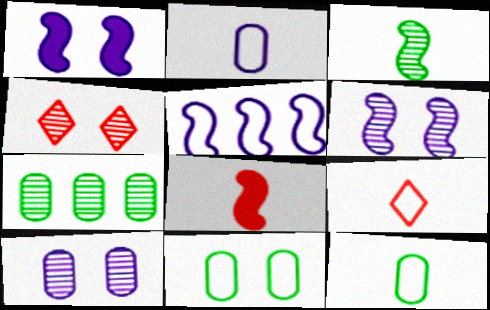[[1, 4, 11], 
[1, 7, 9], 
[5, 9, 11]]